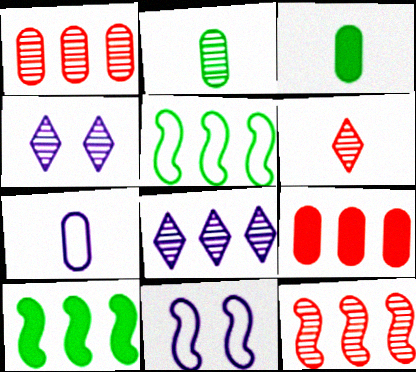[[2, 4, 12], 
[5, 8, 9]]